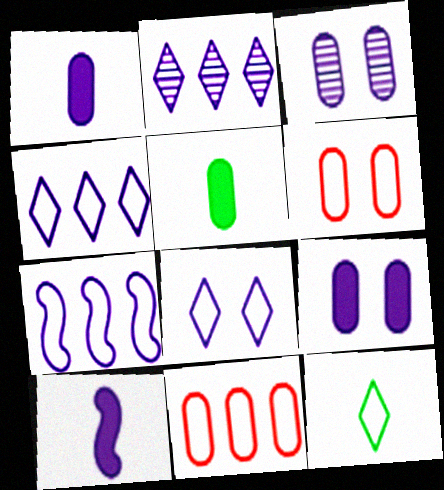[[3, 4, 10], 
[3, 5, 11], 
[6, 7, 12]]